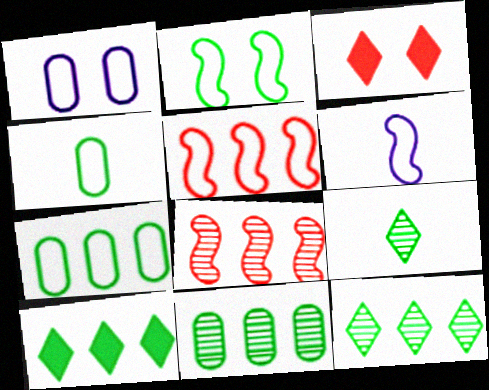[[2, 5, 6], 
[3, 6, 11]]